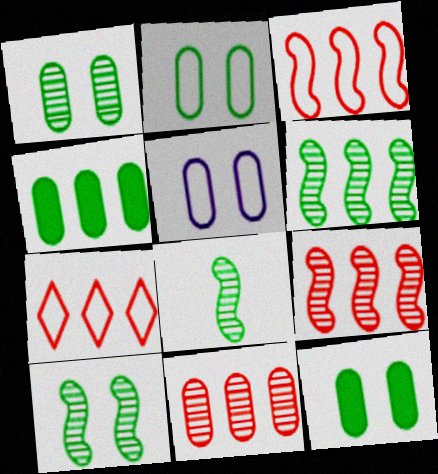[[1, 2, 12], 
[6, 8, 10]]